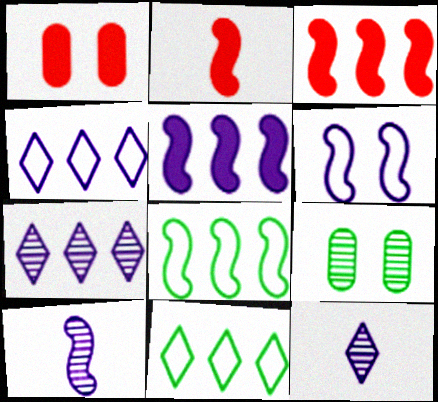[[1, 8, 12], 
[1, 10, 11], 
[2, 4, 9], 
[5, 6, 10]]